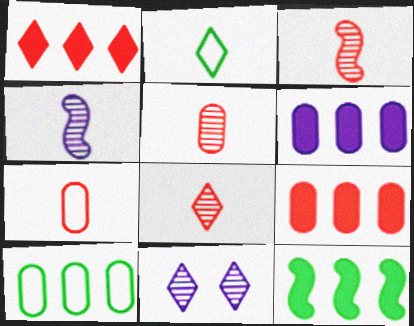[[1, 2, 11], 
[1, 6, 12], 
[3, 5, 8], 
[7, 11, 12]]